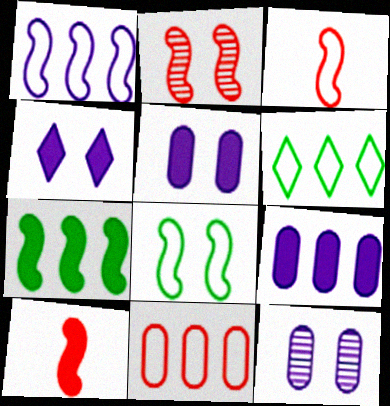[[1, 3, 8], 
[1, 6, 11], 
[6, 10, 12]]